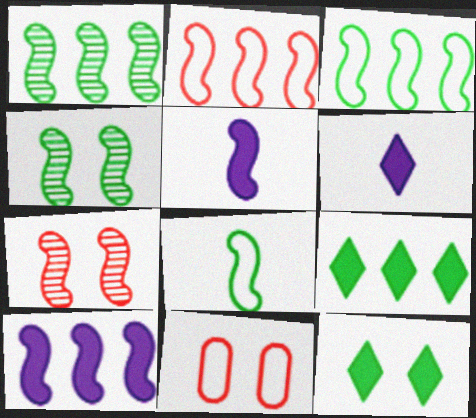[[1, 2, 10], 
[1, 6, 11], 
[2, 4, 5], 
[3, 5, 7], 
[7, 8, 10]]